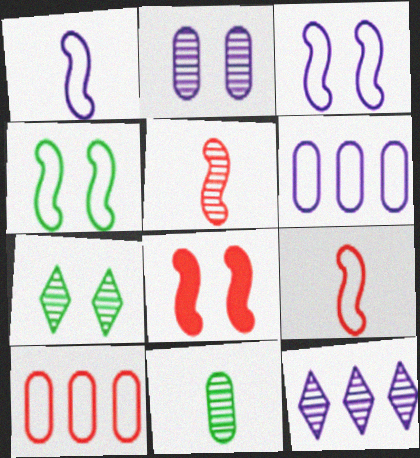[]